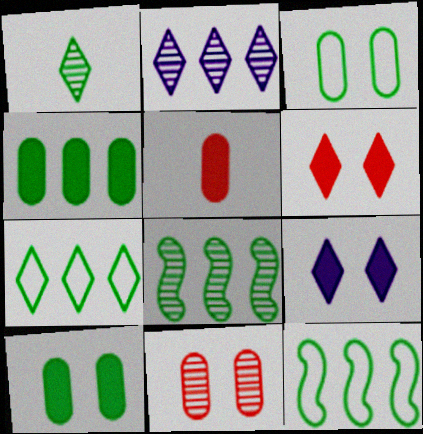[[1, 10, 12], 
[4, 7, 8]]